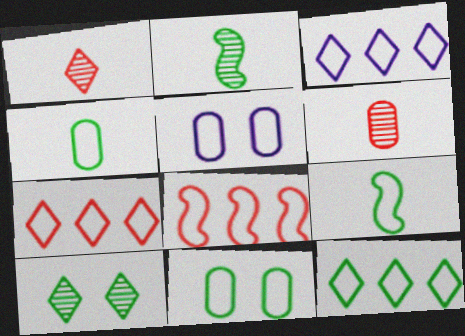[[3, 7, 12], 
[5, 7, 9], 
[9, 11, 12]]